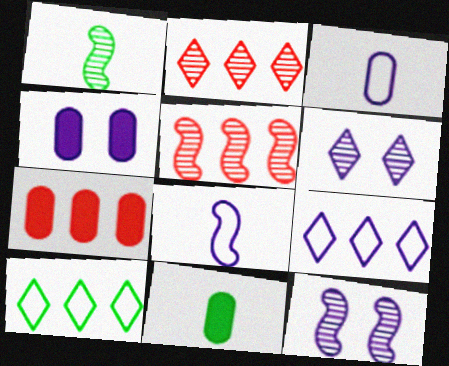[[1, 5, 12], 
[4, 7, 11]]